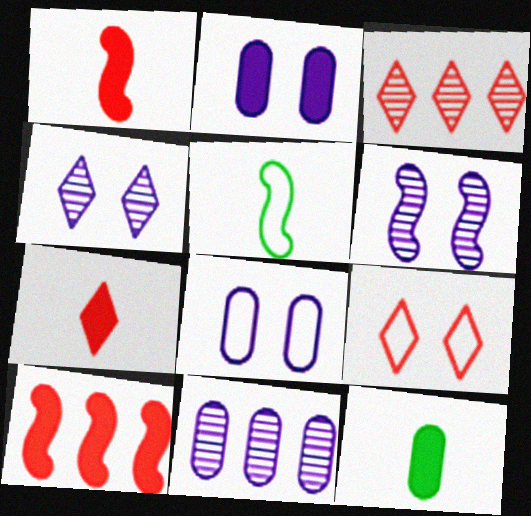[[2, 3, 5], 
[3, 7, 9], 
[5, 6, 10]]